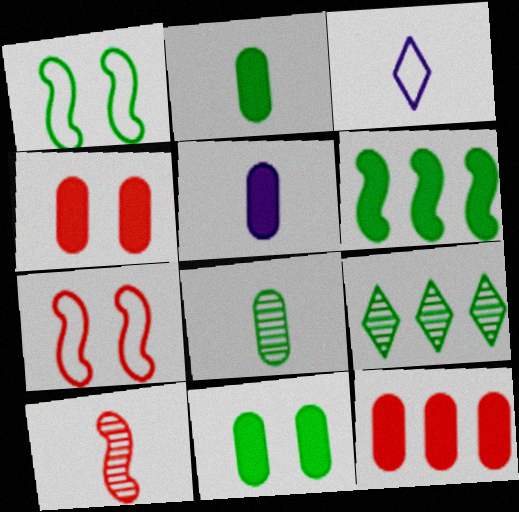[[1, 2, 9], 
[2, 3, 10], 
[5, 7, 9], 
[5, 11, 12]]